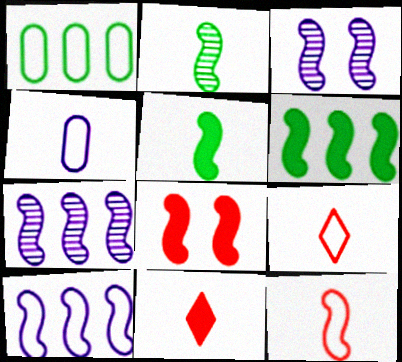[[1, 3, 11], 
[2, 4, 11], 
[2, 8, 10], 
[3, 6, 12]]